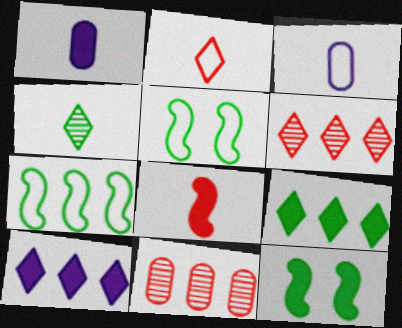[[1, 5, 6], 
[3, 4, 8], 
[3, 6, 12], 
[7, 10, 11]]